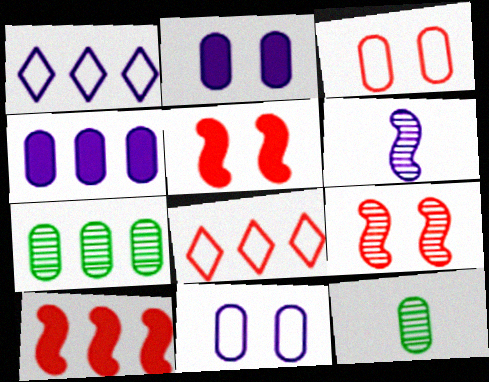[[1, 2, 6], 
[1, 5, 12], 
[1, 7, 10], 
[3, 4, 12]]